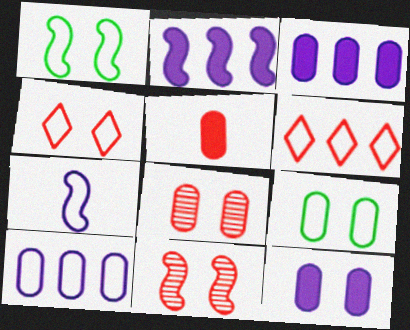[[5, 6, 11], 
[6, 7, 9], 
[8, 9, 12]]